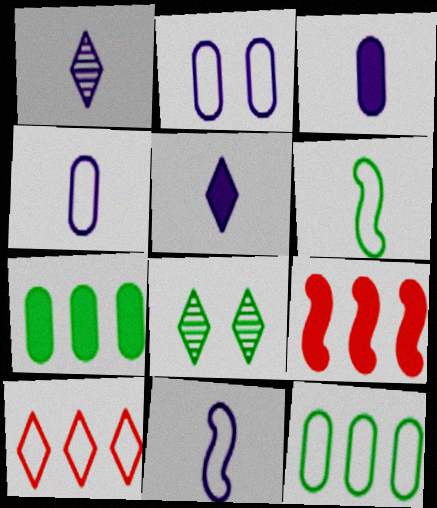[[1, 3, 11], 
[2, 6, 10], 
[4, 8, 9], 
[5, 8, 10], 
[6, 7, 8]]